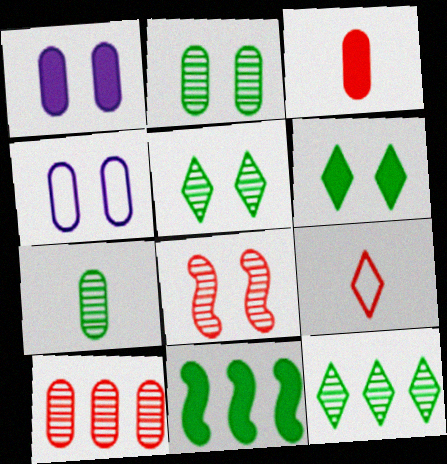[[4, 6, 8]]